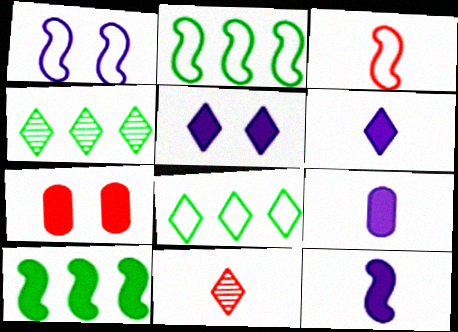[[1, 2, 3], 
[5, 8, 11], 
[6, 7, 10], 
[6, 9, 12]]